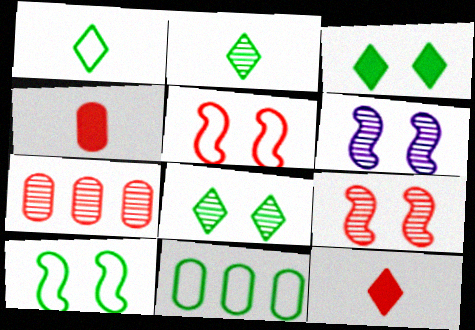[[1, 10, 11], 
[2, 6, 7], 
[5, 7, 12], 
[6, 11, 12]]